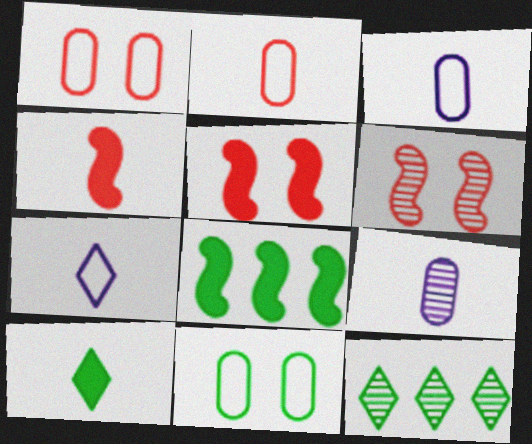[[3, 5, 12], 
[6, 9, 12]]